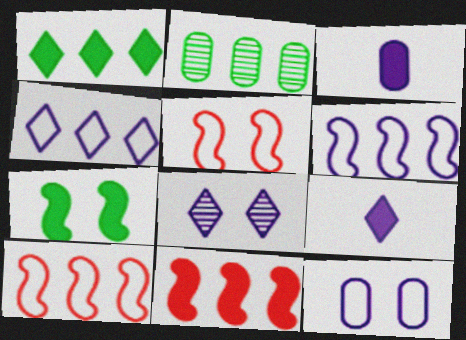[[2, 4, 11], 
[2, 5, 9], 
[3, 6, 8], 
[4, 8, 9]]